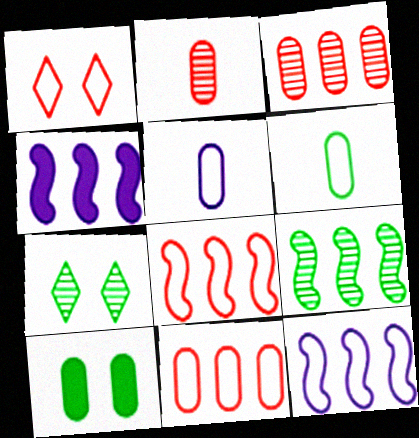[[1, 6, 12], 
[3, 5, 10], 
[4, 8, 9]]